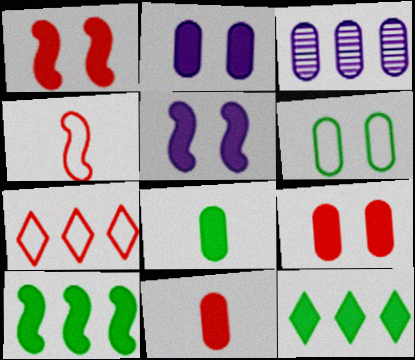[[3, 6, 11], 
[3, 7, 10], 
[5, 11, 12]]